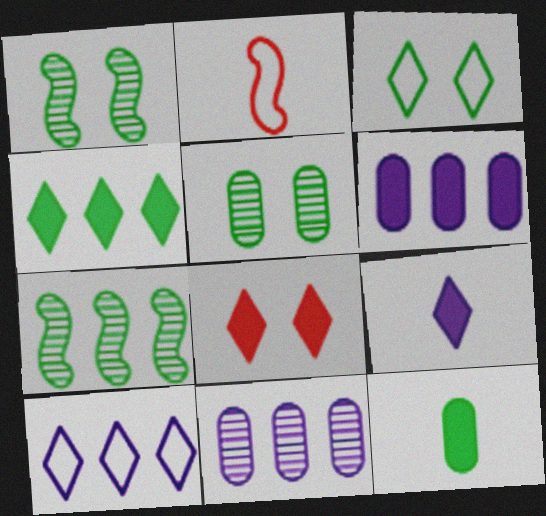[[3, 7, 12], 
[4, 8, 9]]